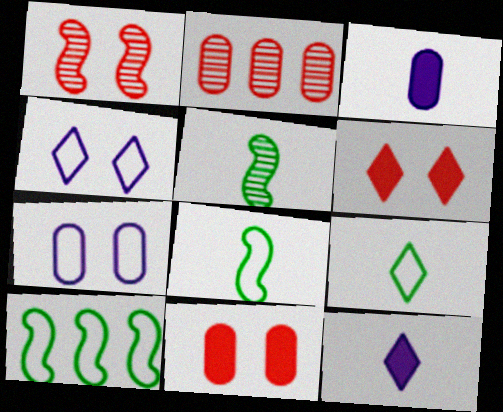[]